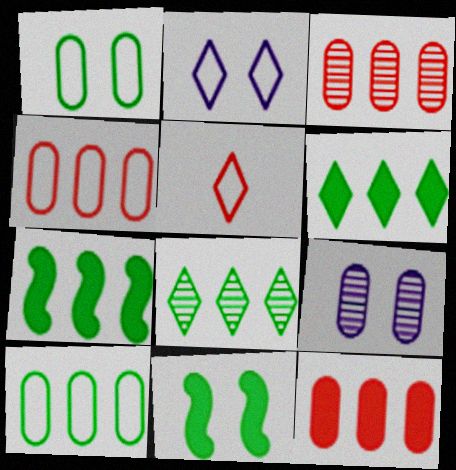[[3, 4, 12], 
[5, 7, 9], 
[7, 8, 10]]